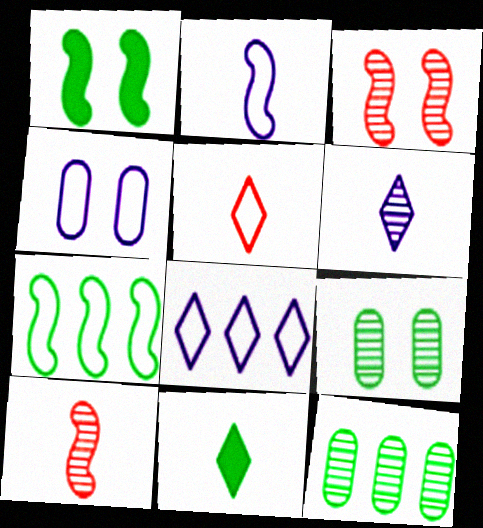[[2, 4, 8], 
[3, 6, 12], 
[4, 5, 7], 
[5, 6, 11], 
[7, 9, 11]]